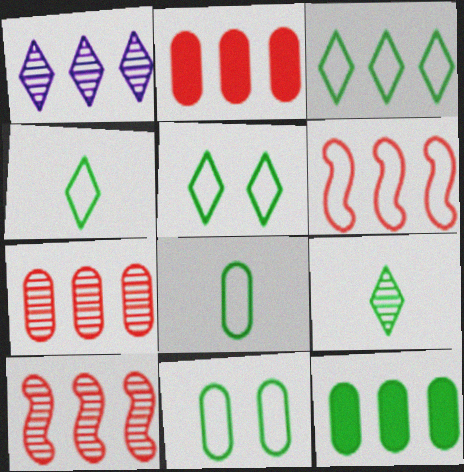[[1, 6, 12], 
[3, 4, 5]]